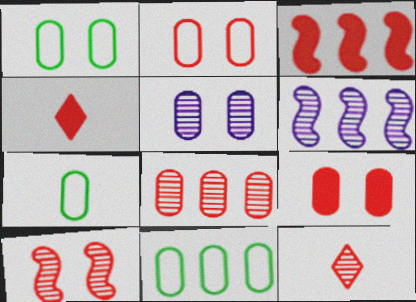[[1, 4, 6], 
[1, 5, 9], 
[1, 7, 11], 
[2, 3, 12], 
[3, 4, 9], 
[8, 10, 12]]